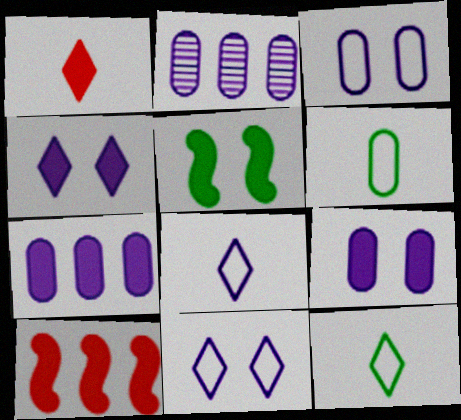[[1, 5, 7]]